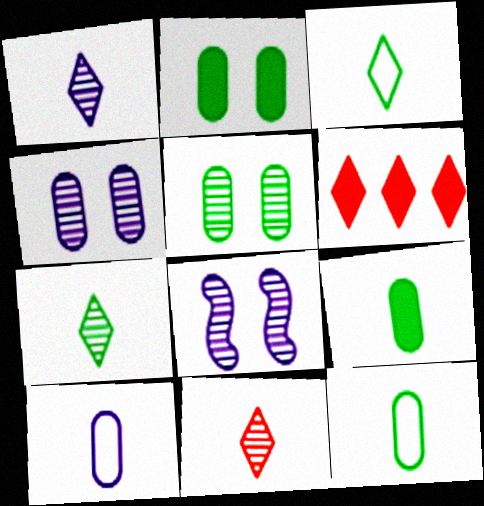[[1, 7, 11], 
[6, 8, 12]]